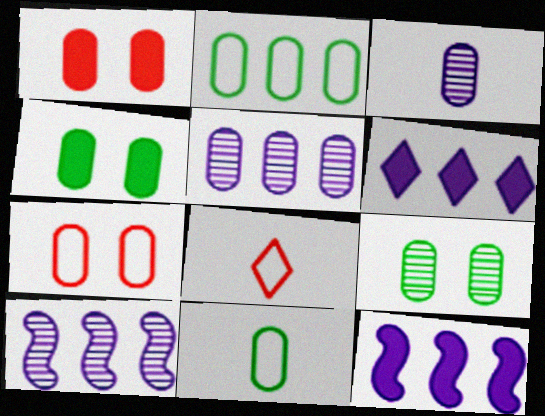[[1, 2, 3], 
[1, 5, 11], 
[4, 8, 10], 
[8, 9, 12]]